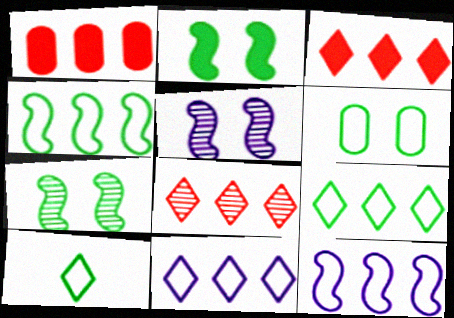[[1, 5, 10], 
[4, 6, 10]]